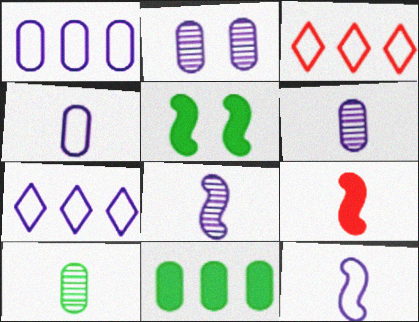[[3, 5, 6]]